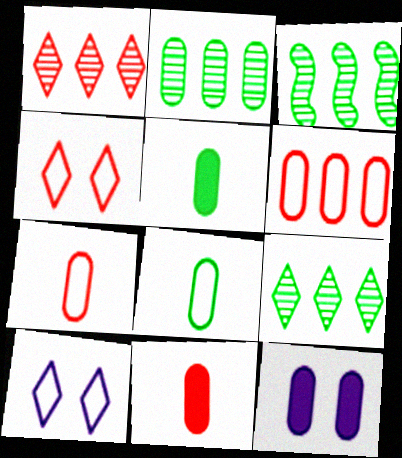[[2, 3, 9], 
[2, 7, 12], 
[3, 10, 11]]